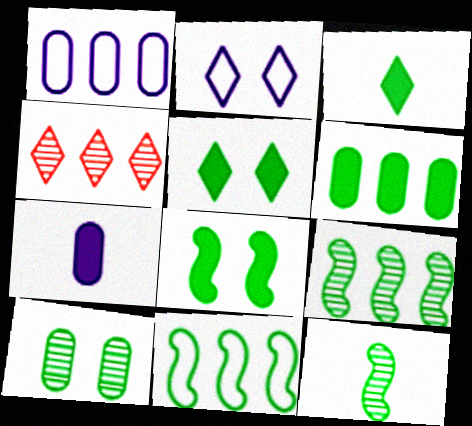[[2, 3, 4], 
[3, 6, 8], 
[3, 10, 11], 
[8, 11, 12]]